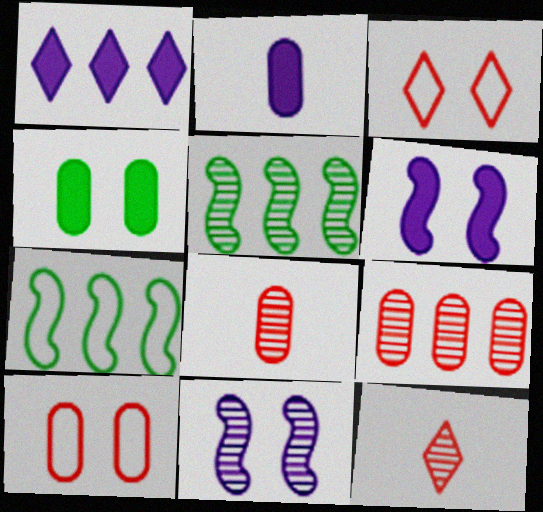[[1, 2, 6], 
[1, 7, 9], 
[2, 3, 5], 
[3, 4, 11]]